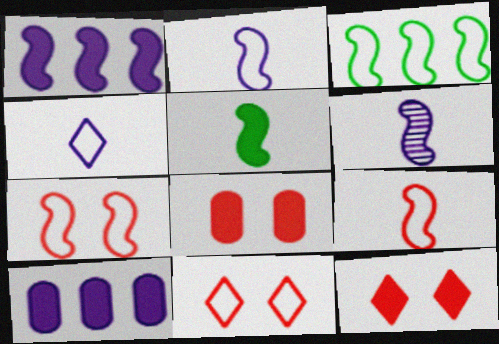[[2, 3, 7], 
[5, 6, 9], 
[5, 10, 12]]